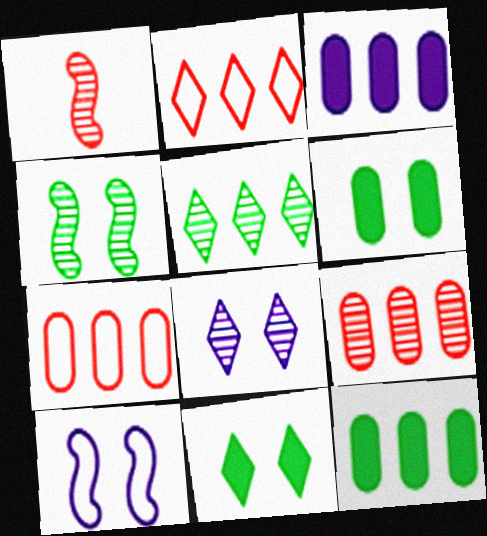[]